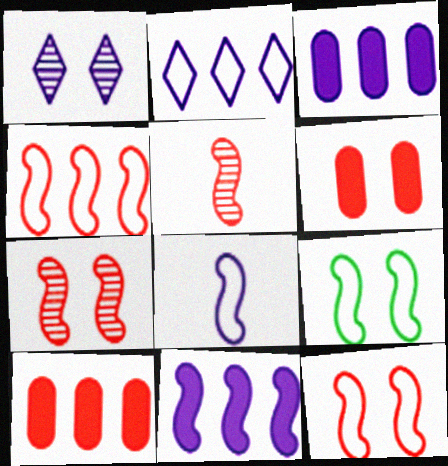[[1, 3, 8], 
[1, 6, 9], 
[4, 8, 9], 
[5, 9, 11]]